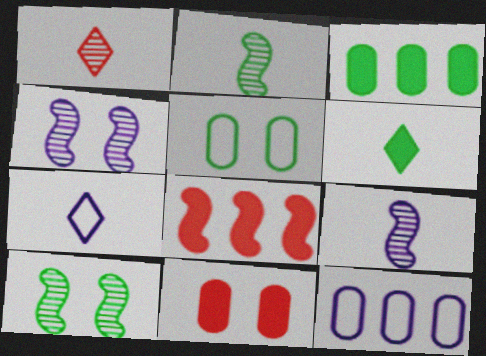[[1, 6, 7]]